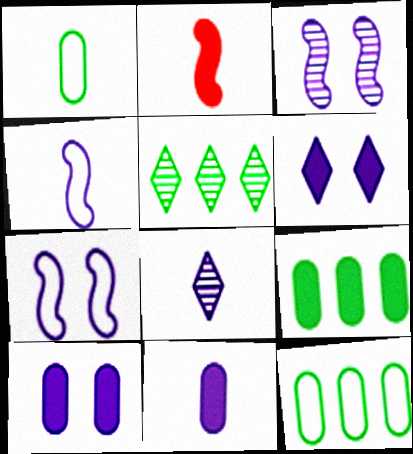[[1, 2, 8], 
[2, 6, 9], 
[4, 8, 11]]